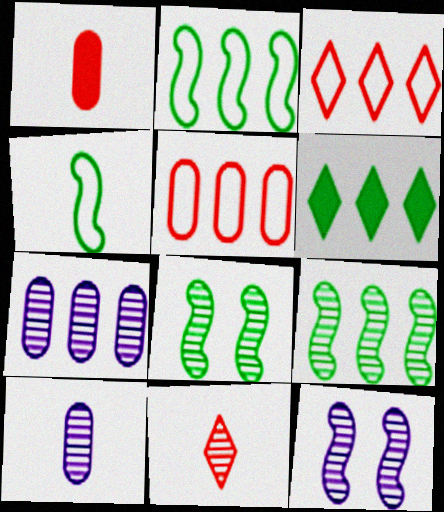[[7, 8, 11]]